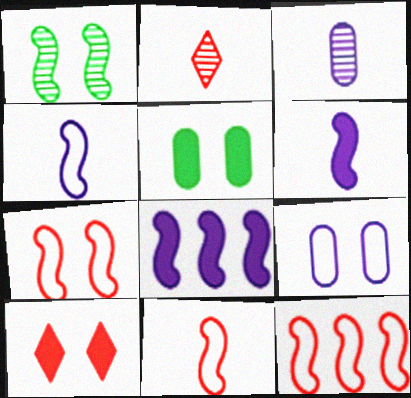[[1, 6, 12], 
[1, 8, 11], 
[1, 9, 10], 
[7, 11, 12]]